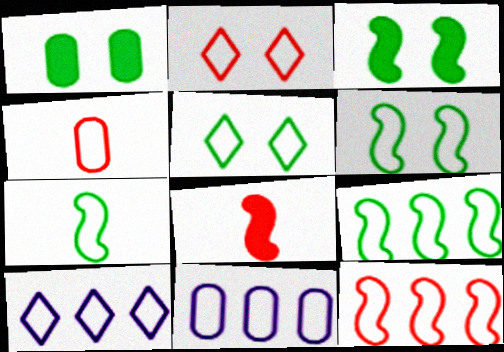[[2, 4, 12], 
[2, 7, 11], 
[4, 6, 10], 
[6, 7, 9]]